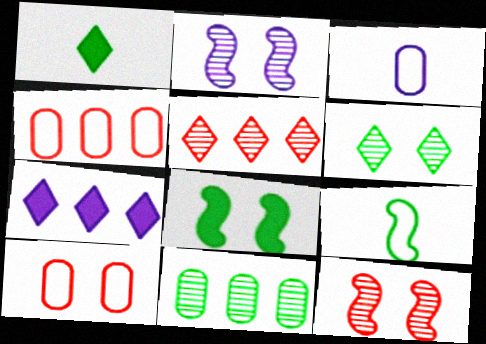[[1, 2, 4], 
[2, 3, 7], 
[3, 5, 8]]